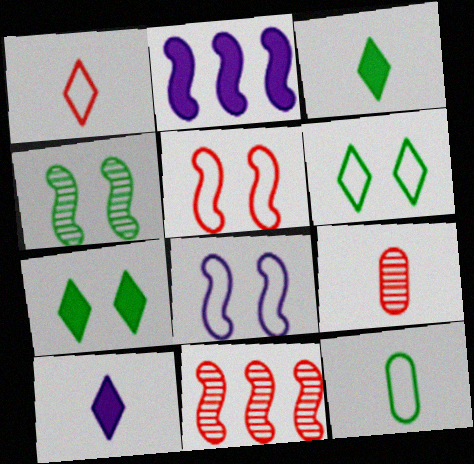[[2, 6, 9]]